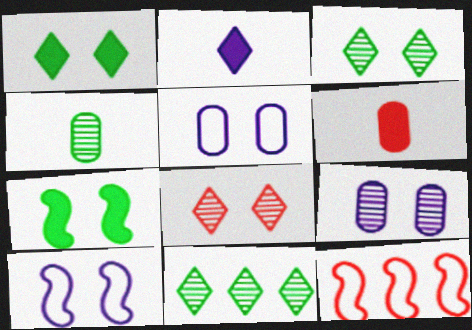[[5, 7, 8], 
[6, 8, 12], 
[6, 10, 11]]